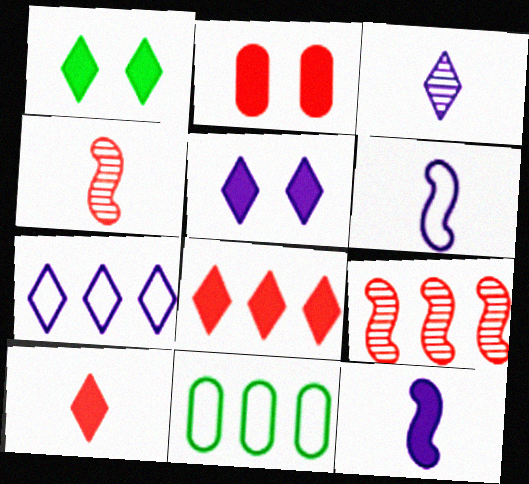[[3, 5, 7], 
[4, 5, 11]]